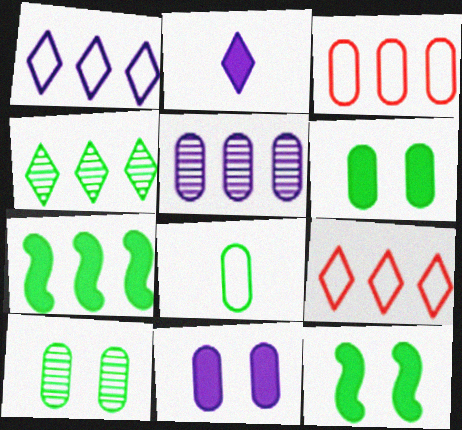[[4, 8, 12], 
[5, 7, 9]]